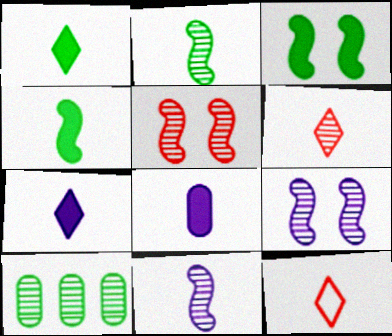[[2, 8, 12], 
[6, 9, 10]]